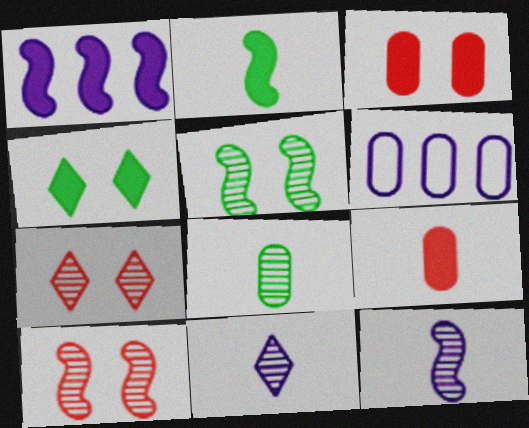[[1, 4, 9], 
[2, 6, 7], 
[3, 6, 8]]